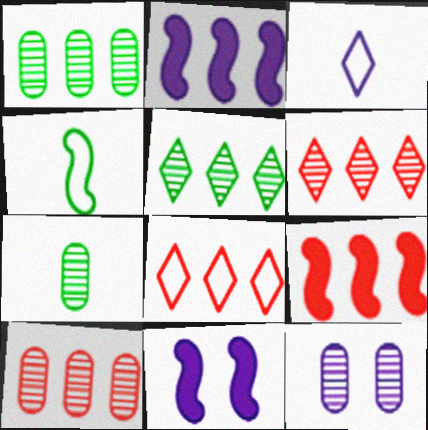[[1, 2, 8], 
[2, 3, 12], 
[7, 8, 11], 
[7, 10, 12], 
[8, 9, 10]]